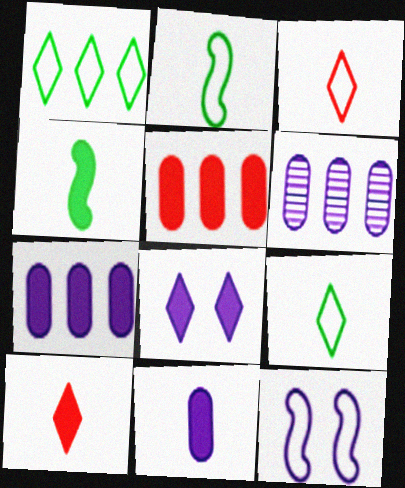[[4, 5, 8], 
[4, 10, 11]]